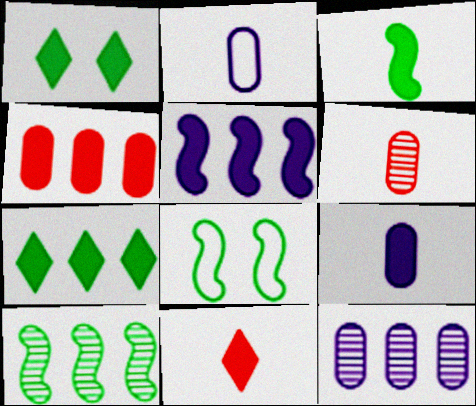[[3, 8, 10], 
[3, 9, 11], 
[4, 5, 7], 
[8, 11, 12]]